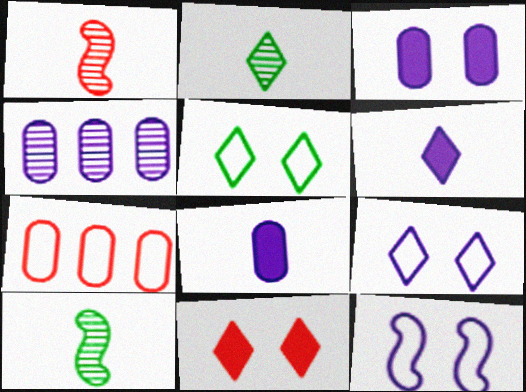[[1, 7, 11], 
[4, 6, 12]]